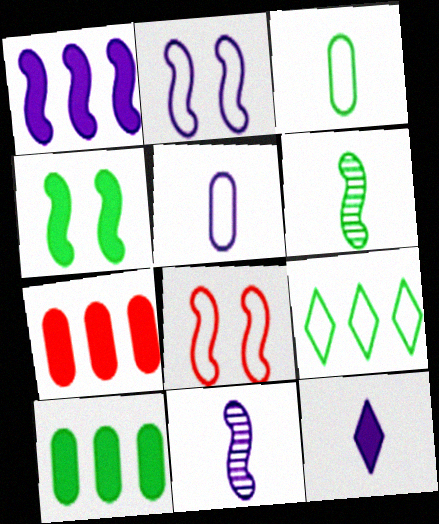[[1, 2, 11], 
[1, 6, 8], 
[4, 7, 12], 
[5, 8, 9], 
[5, 11, 12]]